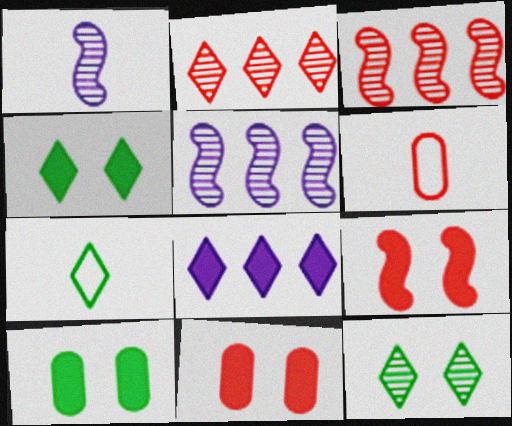[[2, 6, 9], 
[4, 5, 6], 
[5, 7, 11]]